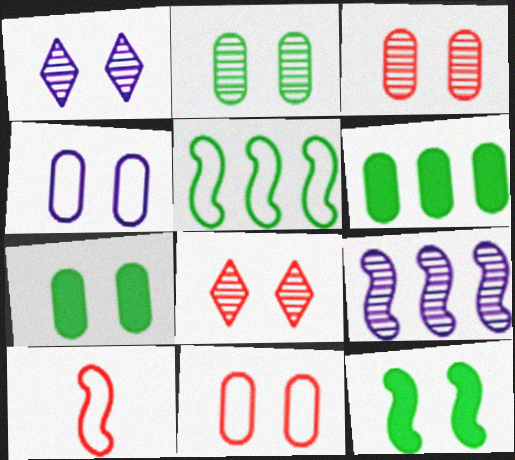[[1, 6, 10], 
[1, 11, 12], 
[3, 4, 7], 
[4, 8, 12], 
[9, 10, 12]]